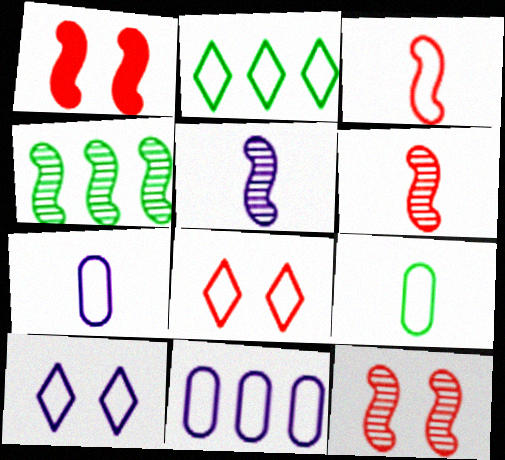[[4, 5, 12]]